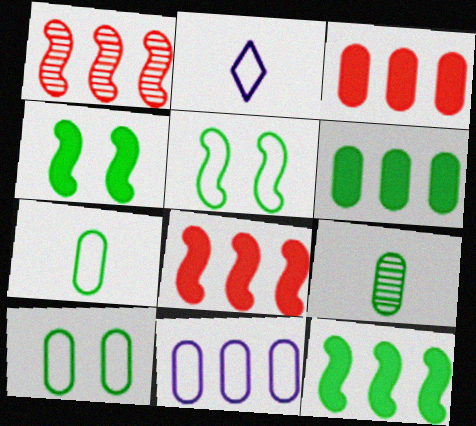[[6, 9, 10]]